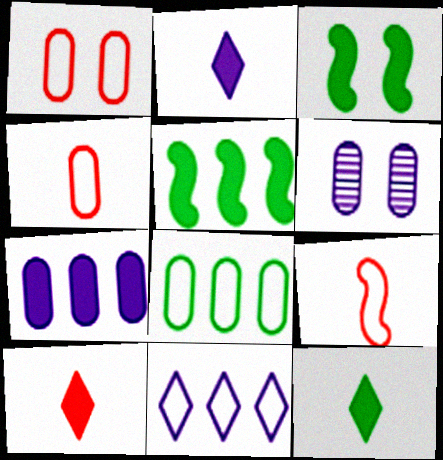[[2, 10, 12], 
[3, 7, 10]]